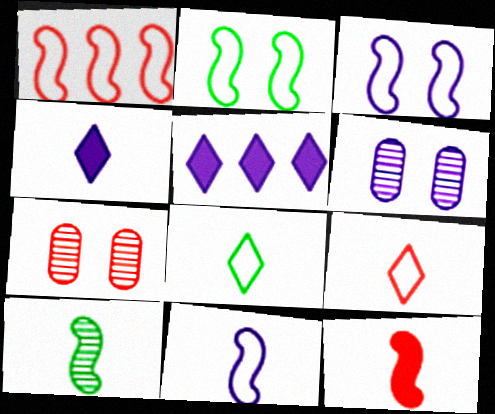[[1, 2, 11], 
[5, 6, 11], 
[10, 11, 12]]